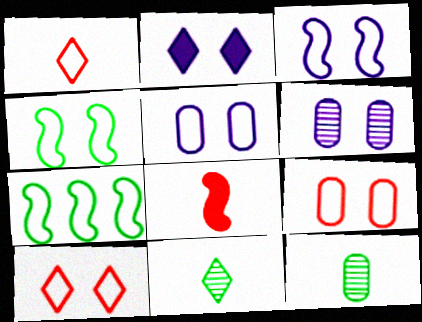[[1, 5, 7], 
[2, 3, 6], 
[4, 5, 10]]